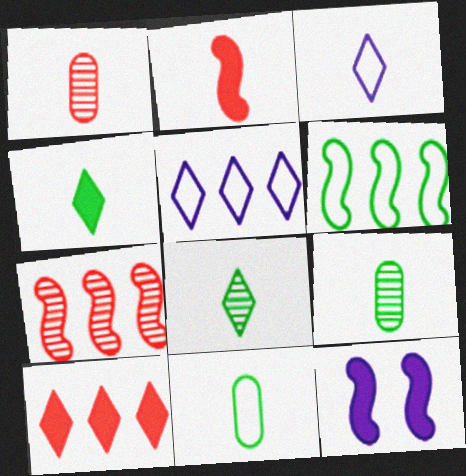[[2, 3, 9]]